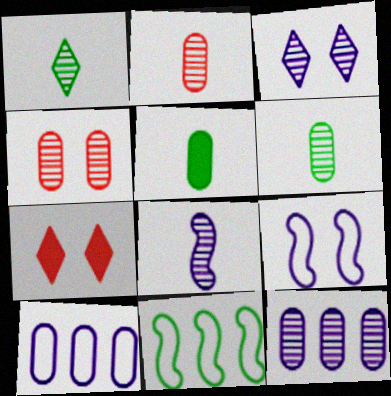[[1, 2, 8], 
[3, 8, 12], 
[4, 5, 10], 
[4, 6, 12]]